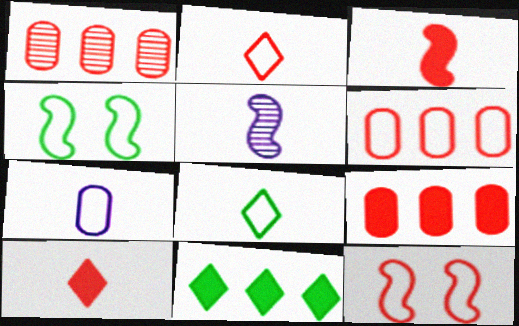[[1, 6, 9], 
[1, 10, 12], 
[2, 6, 12]]